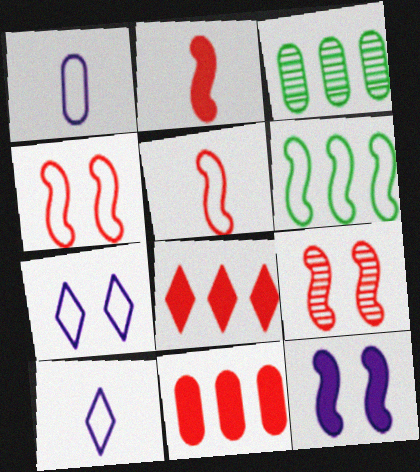[[2, 3, 7]]